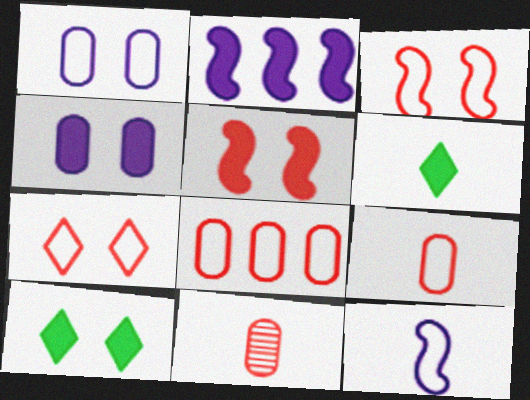[[4, 5, 10], 
[6, 11, 12]]